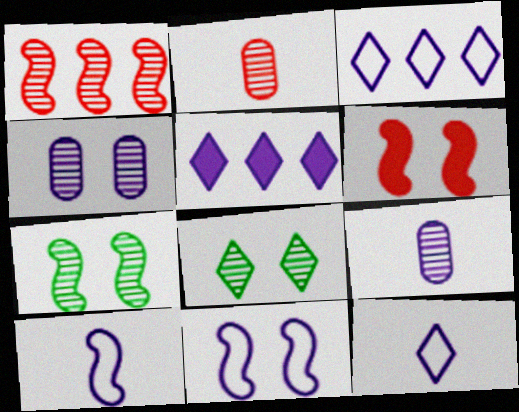[[1, 8, 9], 
[4, 5, 10], 
[5, 9, 11], 
[6, 7, 11]]